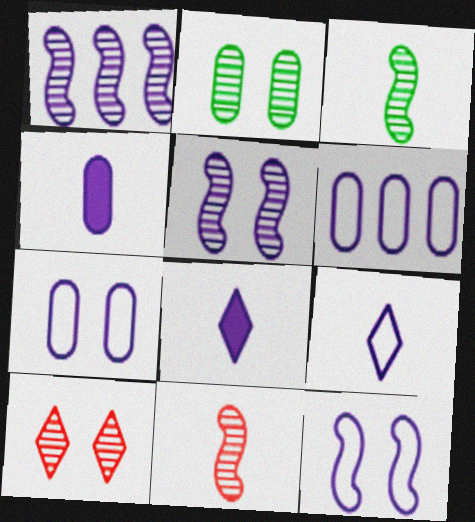[[1, 7, 8], 
[2, 5, 10], 
[5, 6, 8], 
[6, 9, 12]]